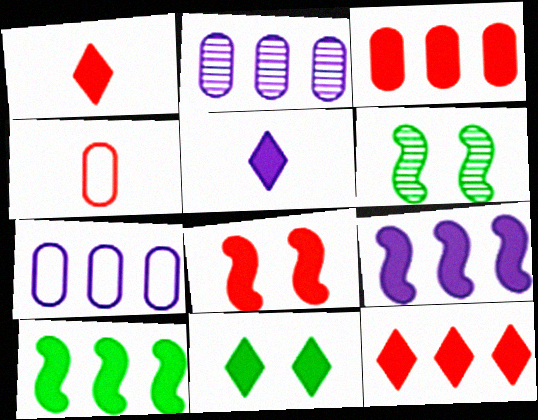[[1, 3, 8], 
[1, 6, 7], 
[5, 11, 12]]